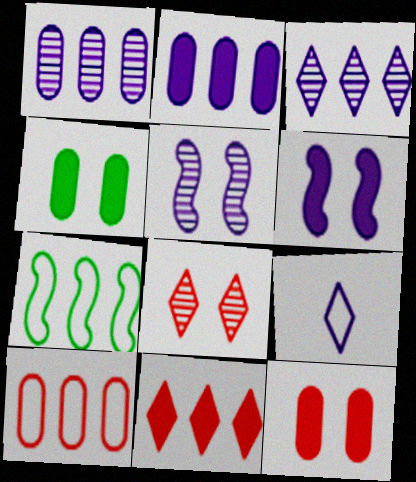[[1, 6, 9], 
[1, 7, 11], 
[2, 5, 9]]